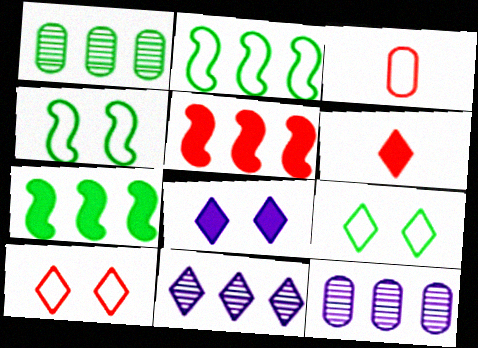[[4, 6, 12], 
[6, 9, 11]]